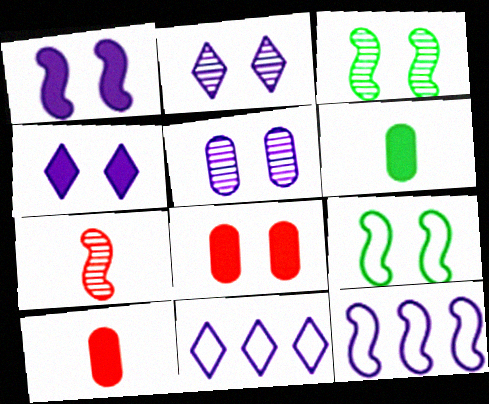[[2, 8, 9], 
[3, 10, 11]]